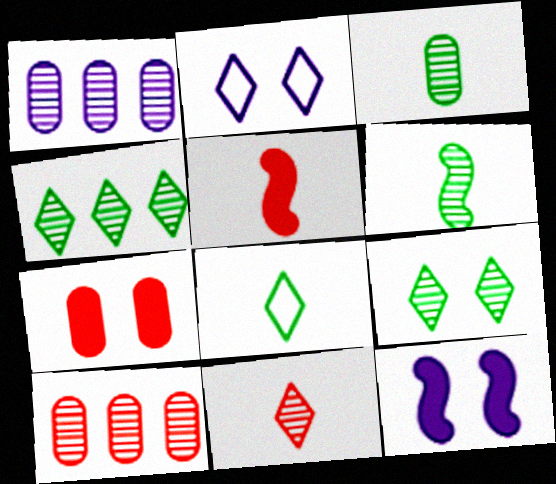[[8, 10, 12]]